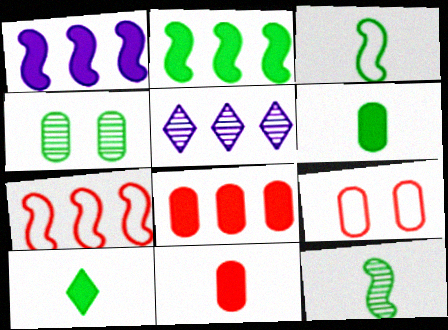[]